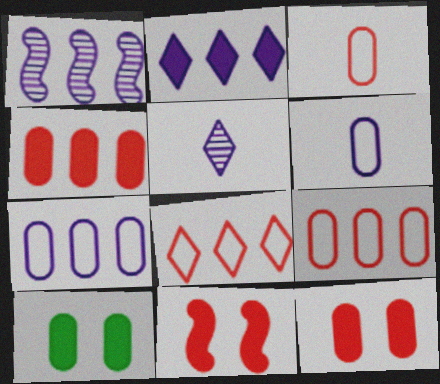[[1, 2, 7]]